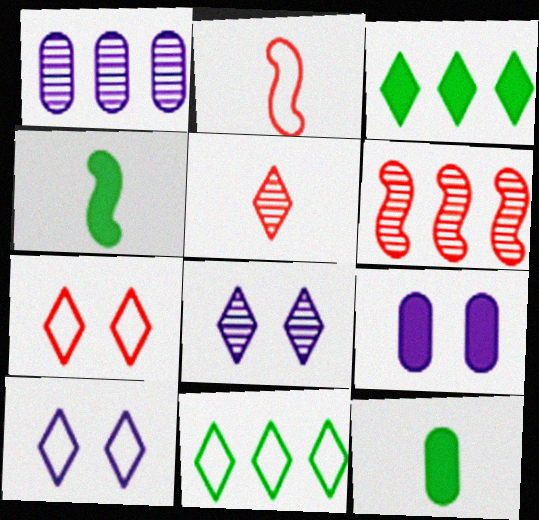[[1, 4, 7], 
[3, 5, 10], 
[6, 10, 12]]